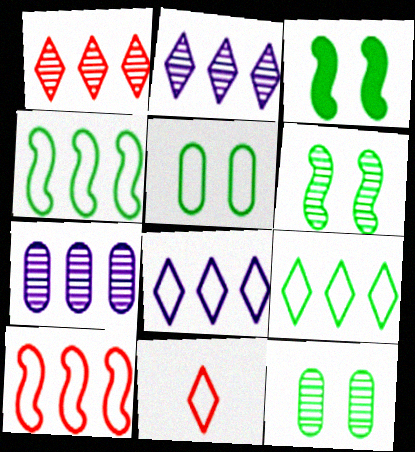[[3, 7, 11]]